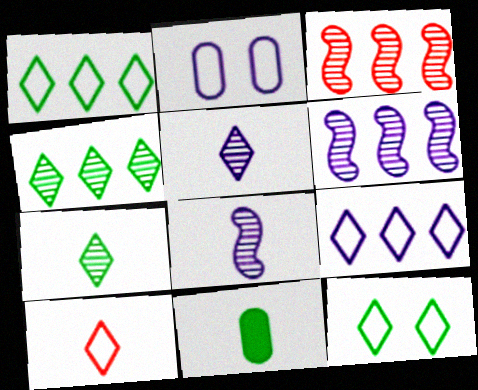[[8, 10, 11], 
[9, 10, 12]]